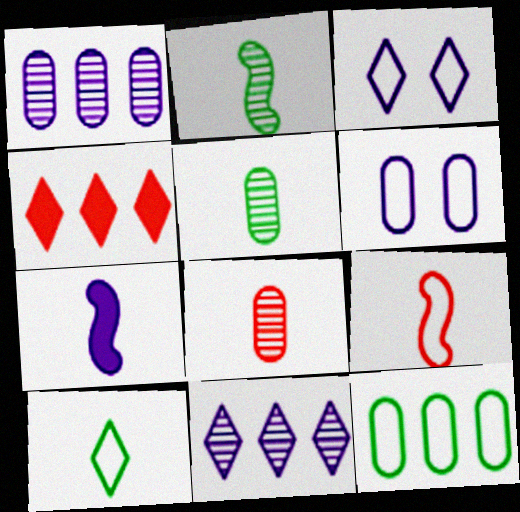[[1, 3, 7], 
[2, 4, 6], 
[2, 7, 9], 
[3, 9, 12], 
[6, 7, 11], 
[7, 8, 10]]